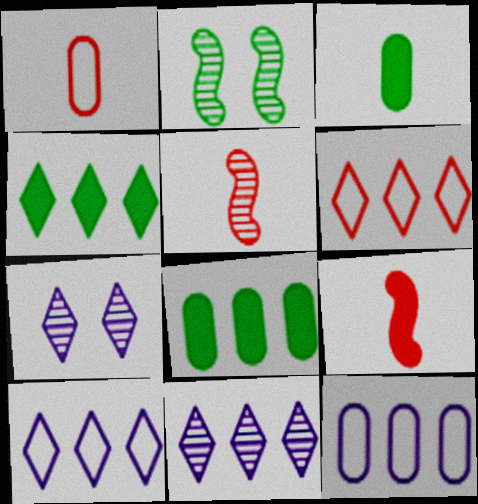[[4, 6, 11]]